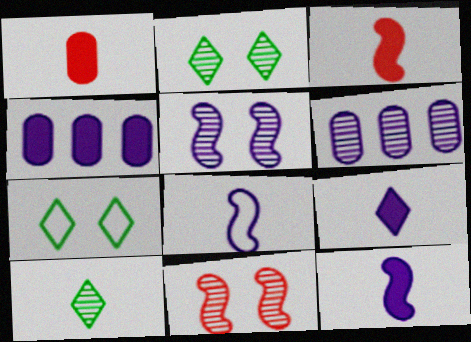[[1, 8, 10], 
[3, 6, 7], 
[6, 10, 11]]